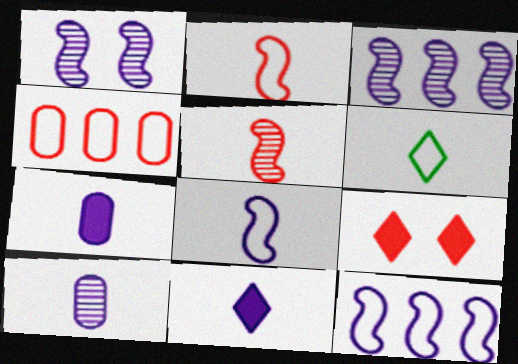[[4, 5, 9], 
[5, 6, 7], 
[8, 10, 11]]